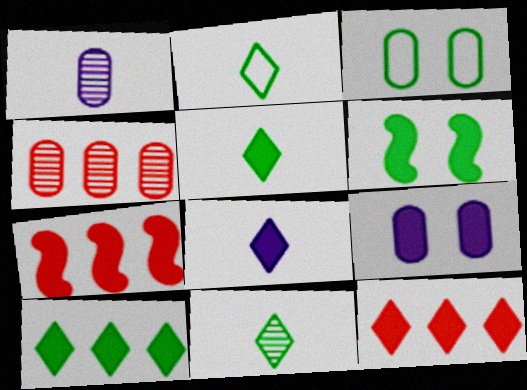[[2, 5, 11], 
[5, 7, 9]]